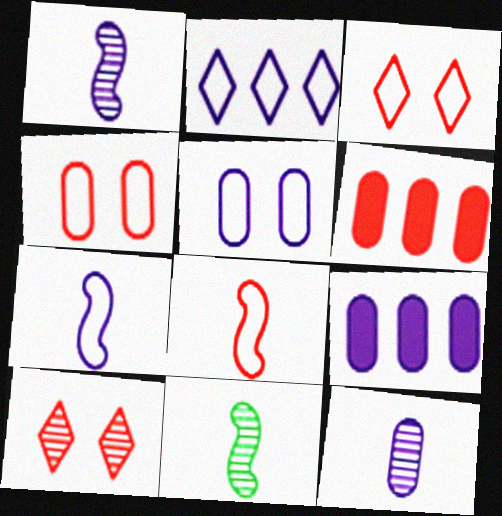[[2, 5, 7], 
[3, 9, 11], 
[5, 9, 12], 
[6, 8, 10]]